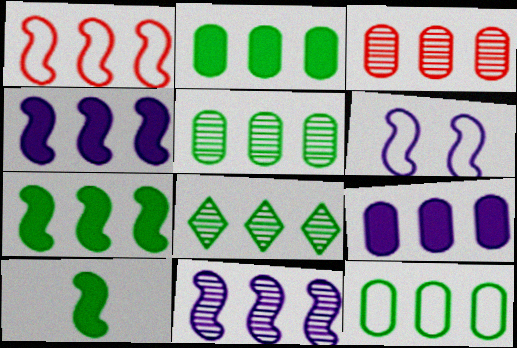[[1, 7, 11], 
[1, 8, 9], 
[2, 5, 12], 
[3, 8, 11], 
[3, 9, 12], 
[7, 8, 12]]